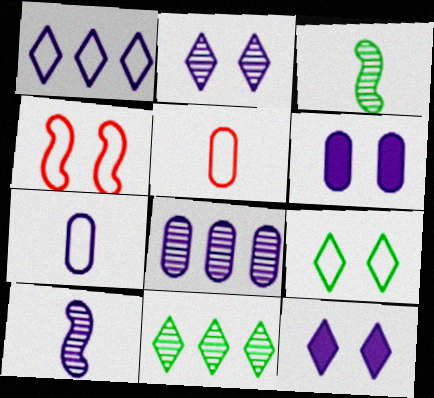[[1, 6, 10], 
[2, 8, 10], 
[6, 7, 8]]